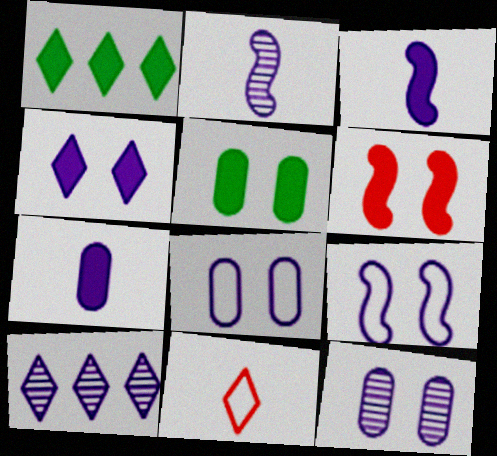[[1, 6, 7], 
[2, 10, 12], 
[3, 8, 10], 
[4, 5, 6], 
[4, 9, 12], 
[7, 9, 10]]